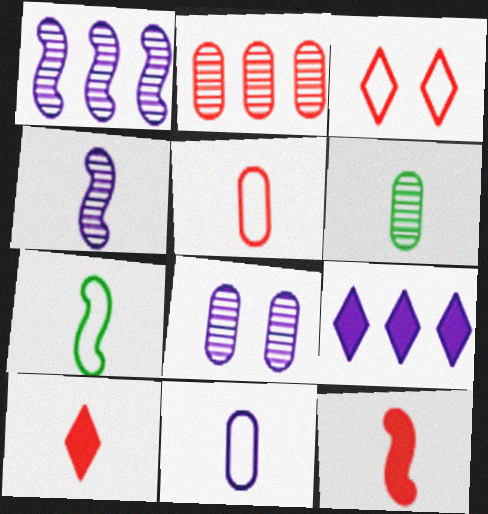[[2, 3, 12], 
[2, 6, 8], 
[4, 7, 12]]